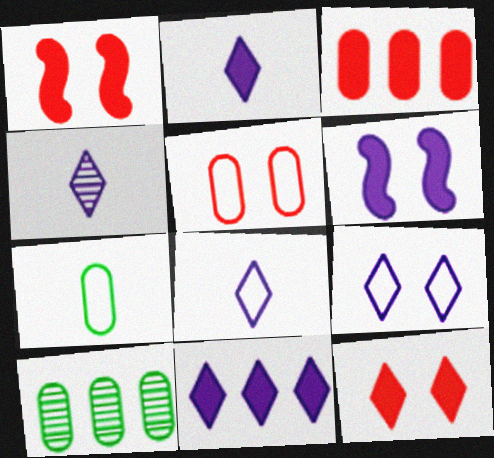[[1, 8, 10], 
[2, 4, 8], 
[4, 9, 11]]